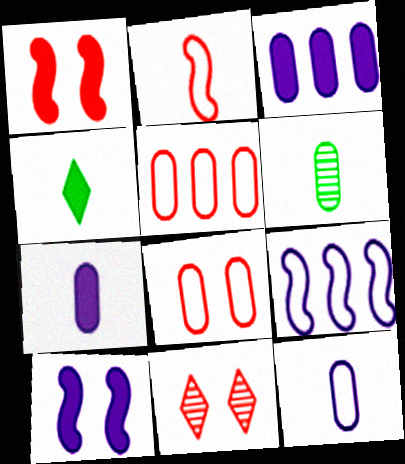[[1, 3, 4], 
[1, 8, 11], 
[3, 6, 8]]